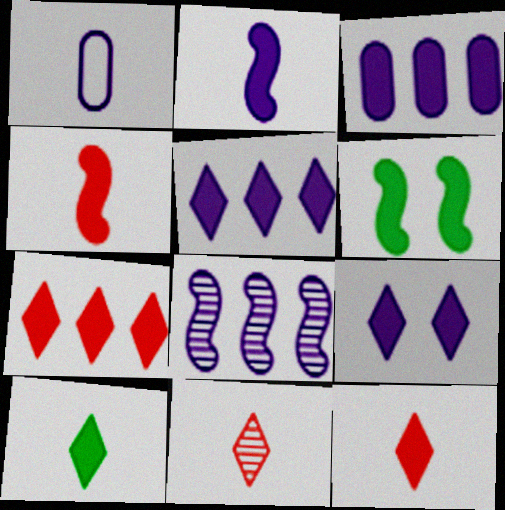[[1, 8, 9], 
[2, 3, 9], 
[3, 6, 12], 
[7, 9, 10]]